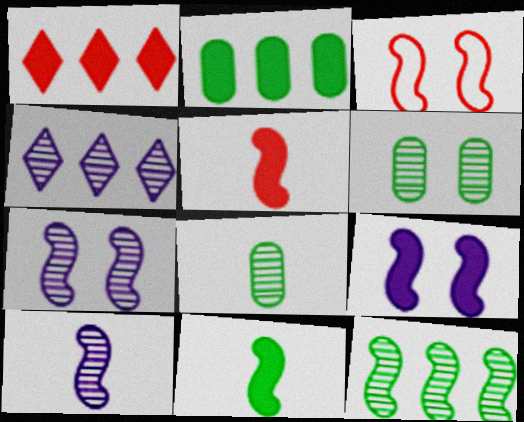[]